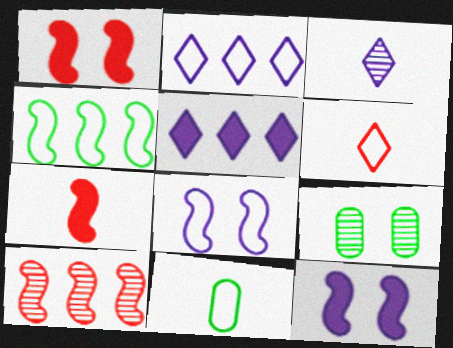[[2, 7, 9], 
[3, 7, 11], 
[3, 9, 10]]